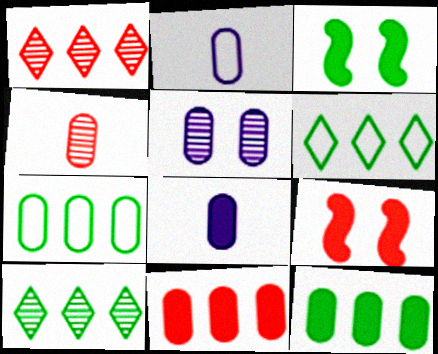[[1, 2, 3], 
[2, 9, 10]]